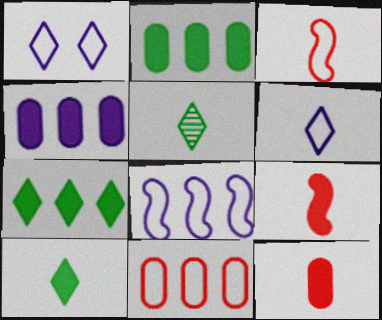[]